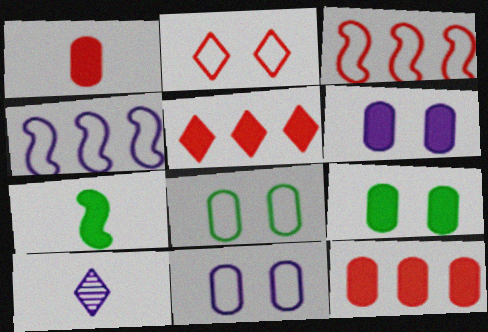[[3, 9, 10], 
[4, 6, 10], 
[5, 6, 7]]